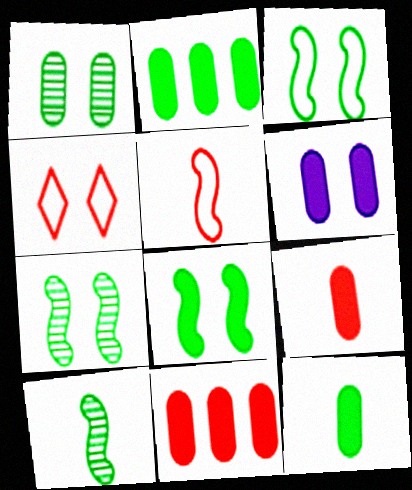[[2, 6, 9], 
[3, 7, 8], 
[4, 6, 7], 
[6, 11, 12]]